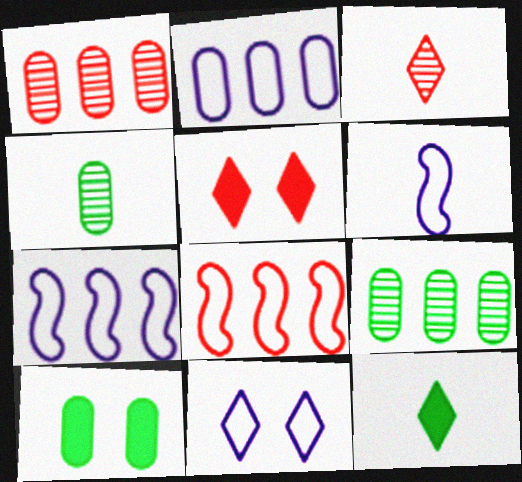[[2, 6, 11], 
[3, 7, 10], 
[4, 5, 7], 
[5, 6, 9]]